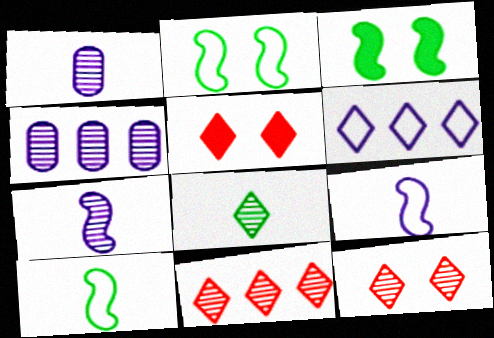[[4, 5, 10], 
[5, 6, 8]]